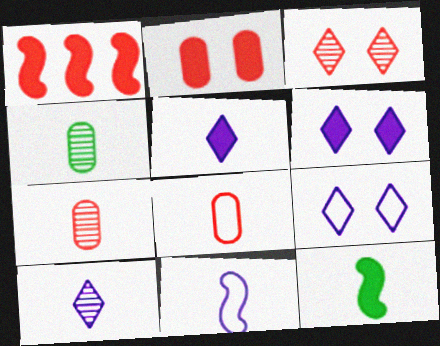[[1, 3, 8], 
[1, 4, 9], 
[8, 10, 12]]